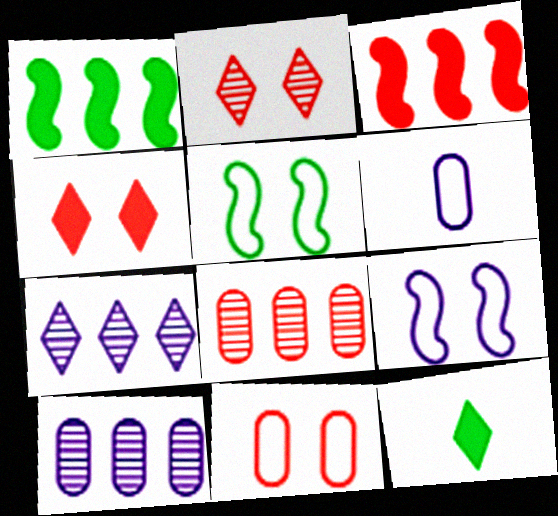[[1, 2, 6], 
[8, 9, 12]]